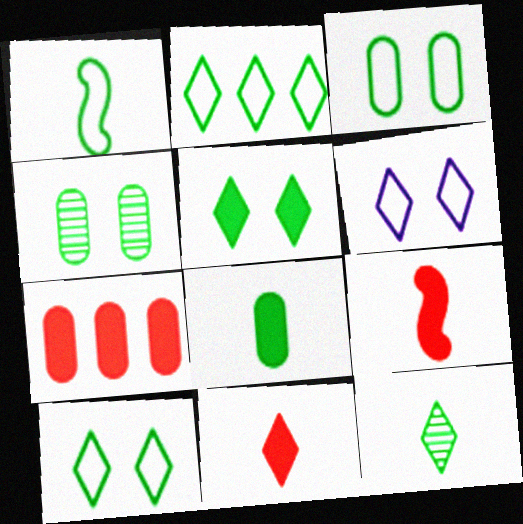[[1, 2, 3], 
[1, 8, 12], 
[2, 5, 12]]